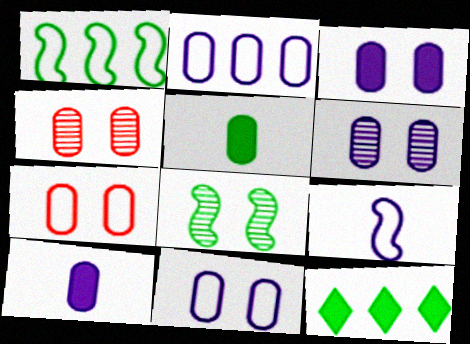[[2, 4, 5], 
[2, 6, 10], 
[3, 6, 11], 
[4, 9, 12]]